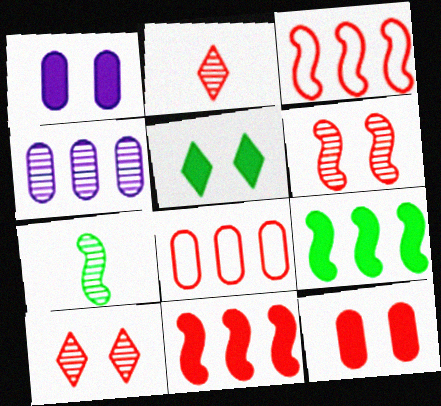[[2, 3, 12], 
[4, 7, 10]]